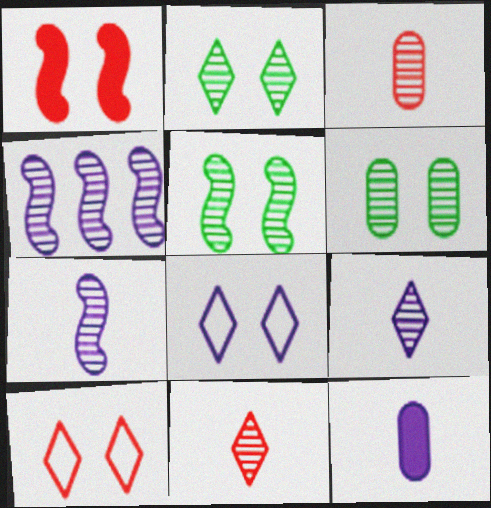[[1, 6, 8], 
[2, 3, 4], 
[2, 5, 6], 
[4, 6, 11], 
[4, 8, 12]]